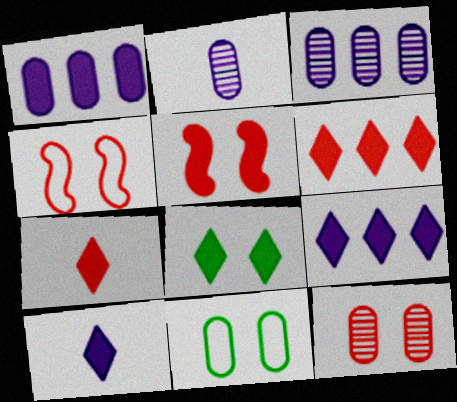[[6, 8, 10], 
[7, 8, 9]]